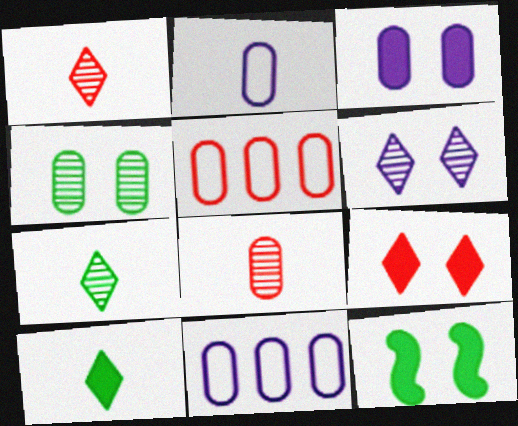[[1, 11, 12], 
[3, 9, 12]]